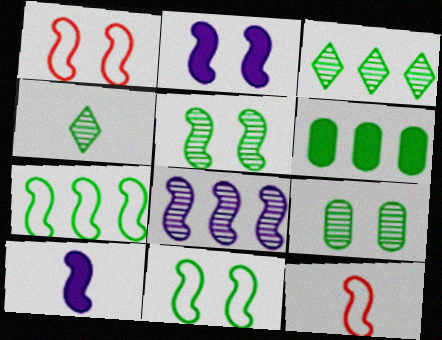[[1, 2, 5], 
[3, 6, 7], 
[4, 6, 11]]